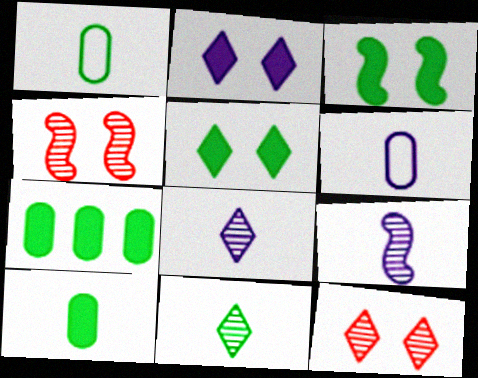[]